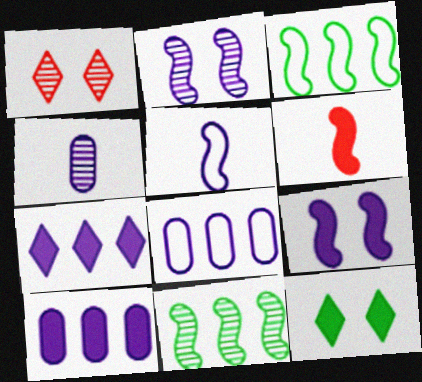[[1, 4, 11], 
[2, 3, 6], 
[6, 10, 12]]